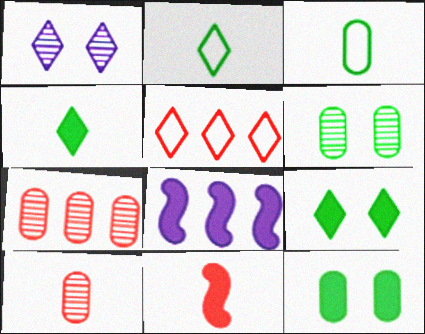[[1, 4, 5]]